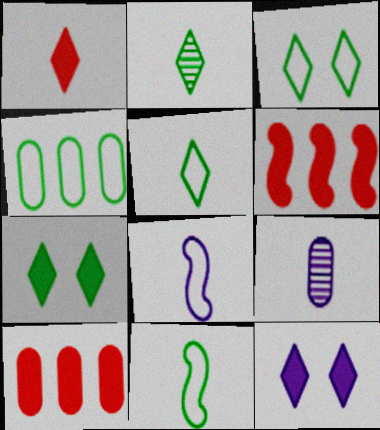[[1, 9, 11], 
[3, 4, 11], 
[3, 6, 9]]